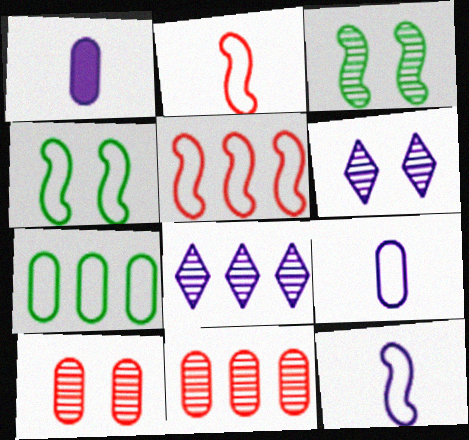[[1, 7, 10], 
[3, 6, 10], 
[4, 5, 12]]